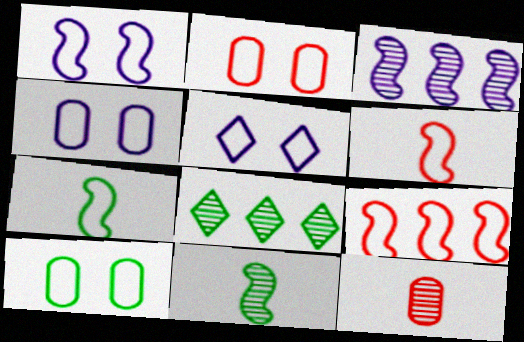[[1, 4, 5], 
[1, 7, 9], 
[2, 4, 10]]